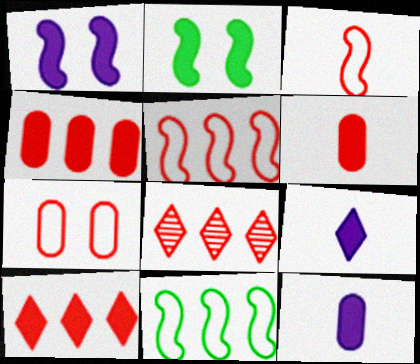[[2, 4, 9], 
[2, 10, 12], 
[4, 5, 8]]